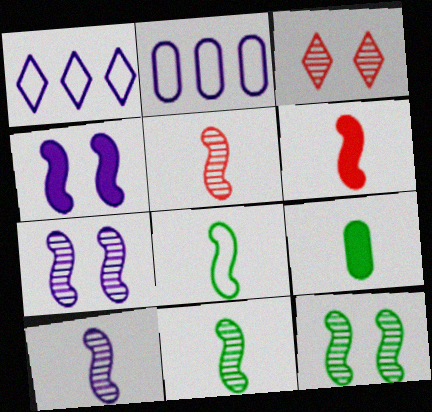[[5, 10, 11], 
[6, 8, 10]]